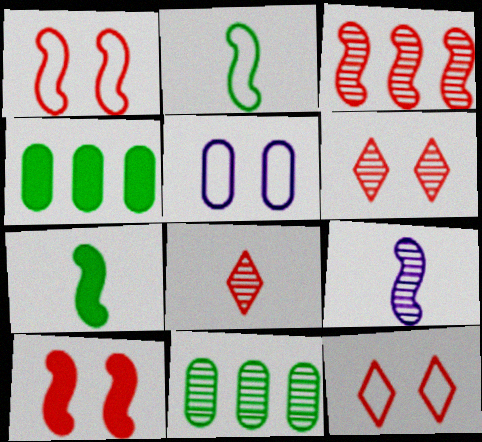[[4, 9, 12], 
[6, 9, 11]]